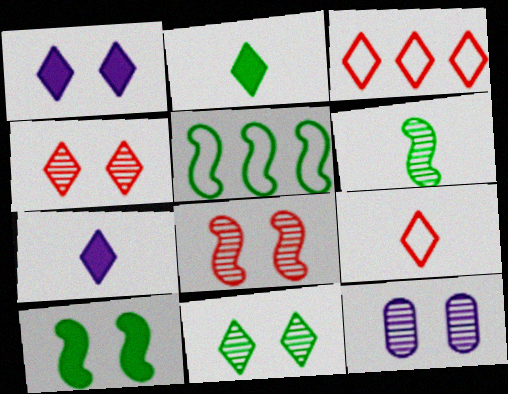[[3, 7, 11], 
[5, 6, 10], 
[8, 11, 12]]